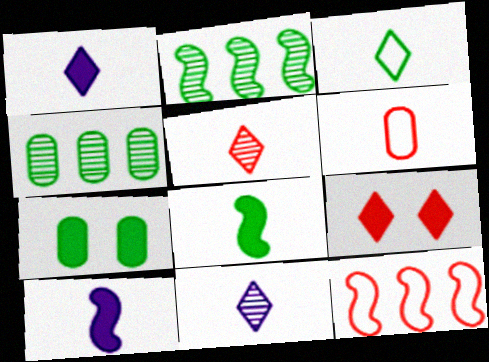[[1, 3, 5], 
[2, 3, 7], 
[6, 8, 11], 
[7, 11, 12]]